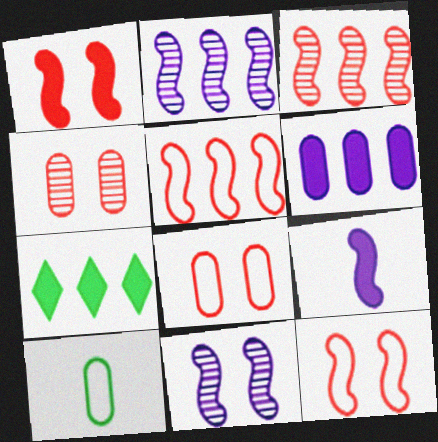[[4, 6, 10]]